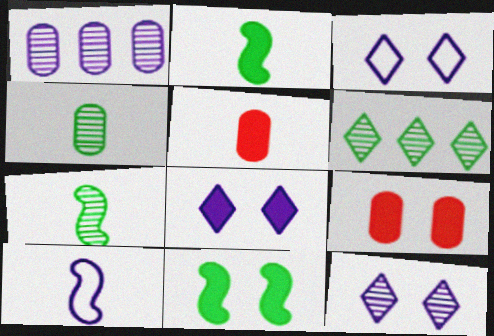[[1, 8, 10], 
[3, 8, 12], 
[6, 9, 10], 
[8, 9, 11]]